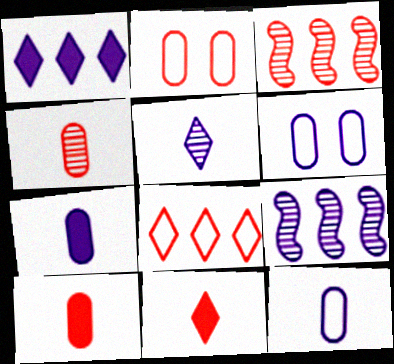[[2, 3, 11]]